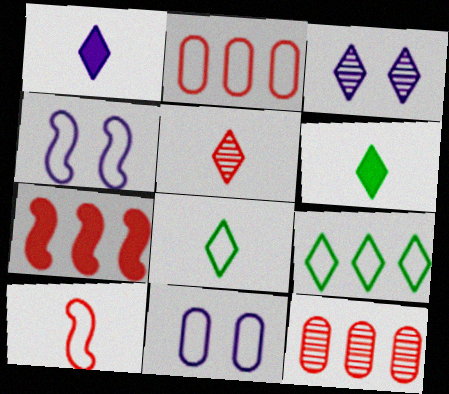[[1, 5, 8], 
[2, 4, 8], 
[4, 6, 12], 
[9, 10, 11]]